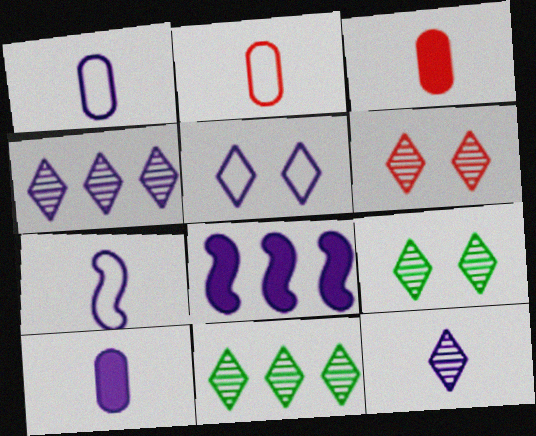[[2, 8, 9], 
[6, 11, 12], 
[7, 10, 12]]